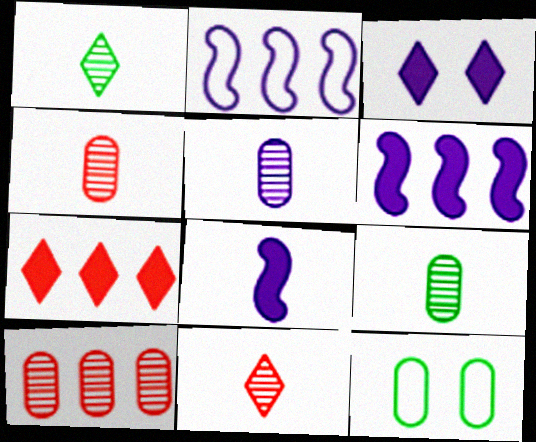[[2, 3, 5], 
[4, 5, 9], 
[6, 11, 12]]